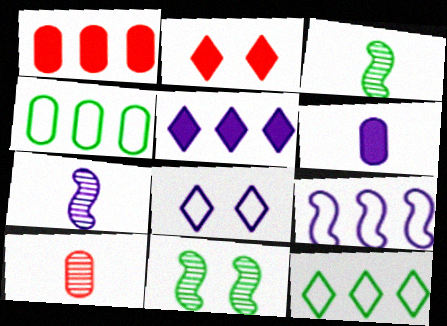[[1, 3, 8], 
[2, 4, 7]]